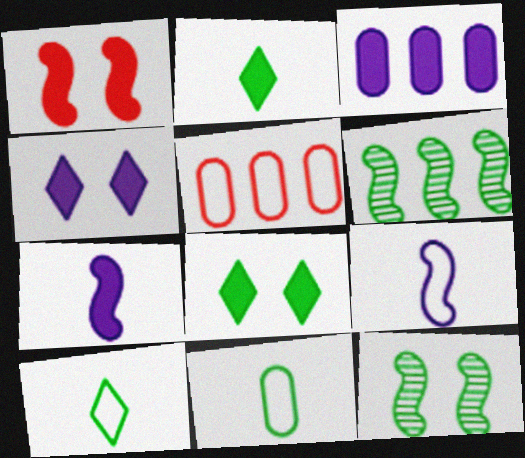[[1, 2, 3], 
[1, 6, 9], 
[3, 4, 7], 
[6, 8, 11]]